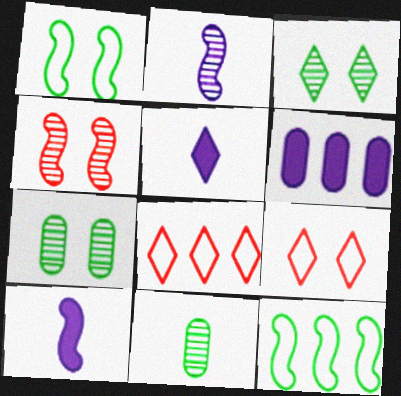[[3, 5, 8], 
[4, 10, 12], 
[7, 8, 10]]